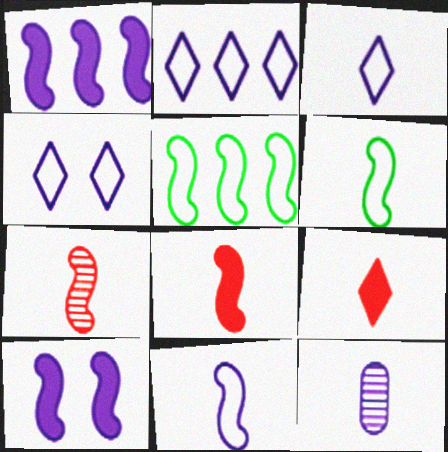[[1, 4, 12], 
[2, 3, 4], 
[2, 10, 12], 
[5, 7, 10], 
[6, 9, 12]]